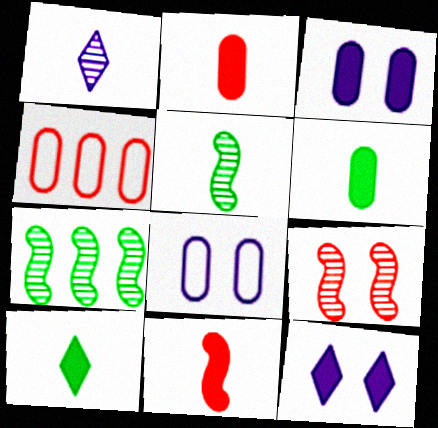[[4, 5, 12]]